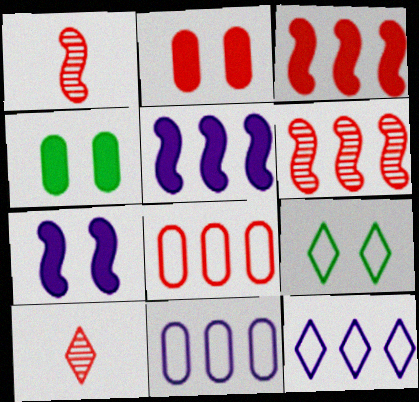[[1, 4, 12]]